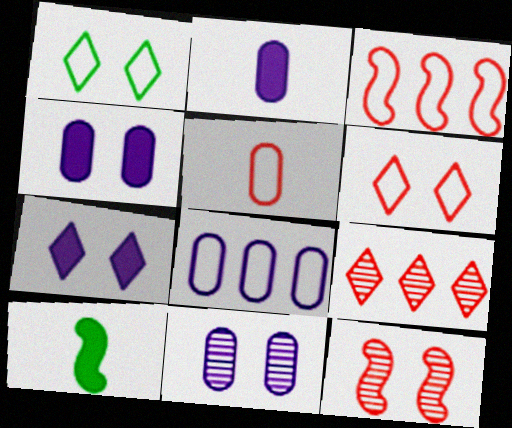[[1, 4, 12], 
[2, 8, 11], 
[3, 5, 6]]